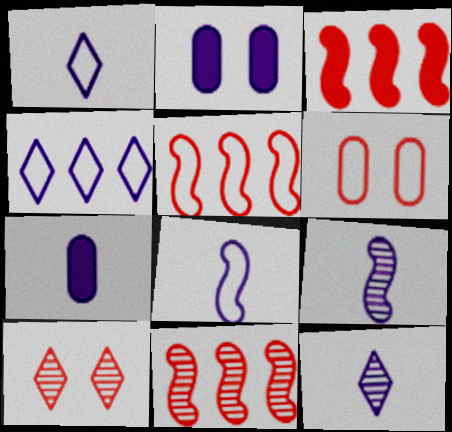[[1, 7, 9], 
[2, 4, 9], 
[3, 5, 11], 
[7, 8, 12]]